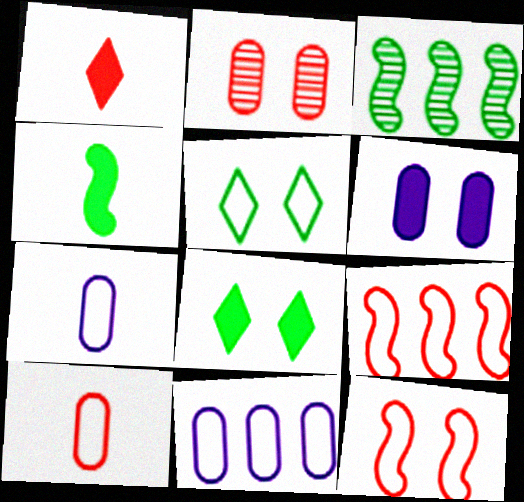[[1, 2, 9], 
[5, 7, 9]]